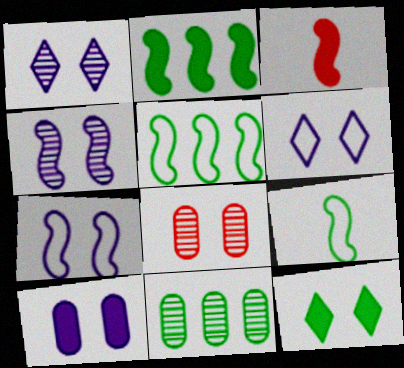[[1, 7, 10], 
[3, 4, 5], 
[3, 6, 11], 
[4, 6, 10], 
[7, 8, 12], 
[9, 11, 12]]